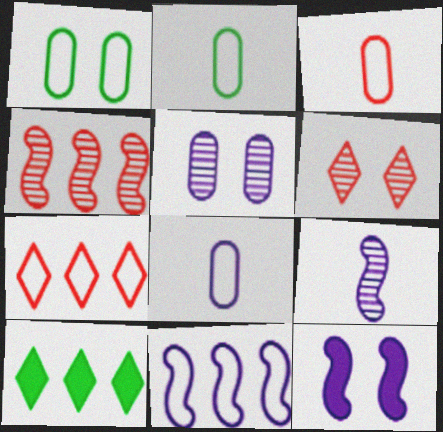[[1, 6, 12], 
[2, 3, 8], 
[9, 11, 12]]